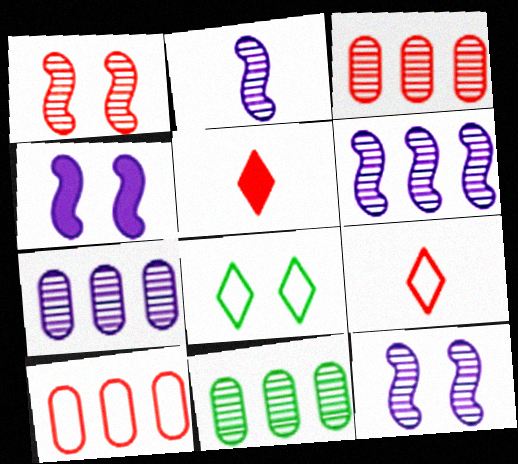[[1, 5, 10], 
[2, 6, 12], 
[3, 7, 11], 
[4, 9, 11]]